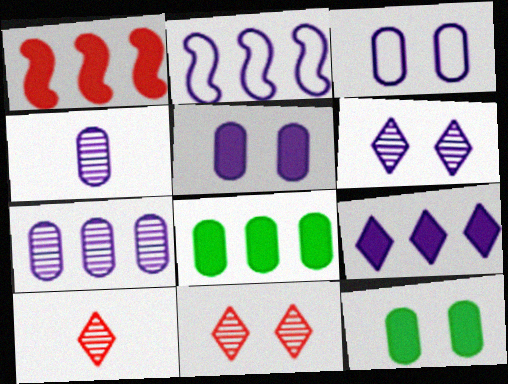[[1, 8, 9], 
[2, 7, 9], 
[2, 10, 12]]